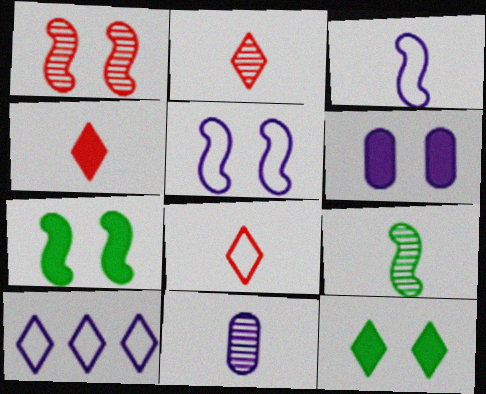[[1, 5, 7], 
[2, 4, 8], 
[2, 9, 11], 
[2, 10, 12]]